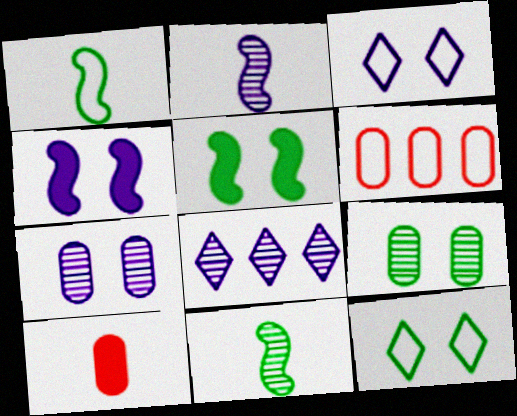[[1, 3, 6], 
[2, 7, 8], 
[3, 4, 7], 
[5, 9, 12]]